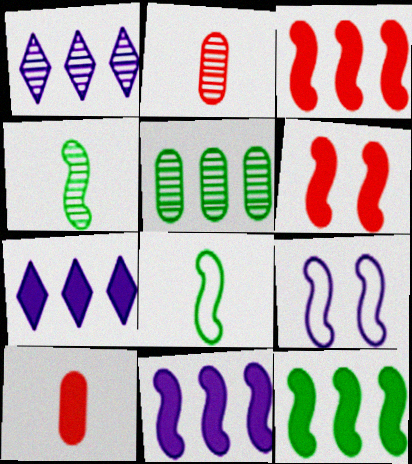[[3, 4, 9], 
[3, 11, 12]]